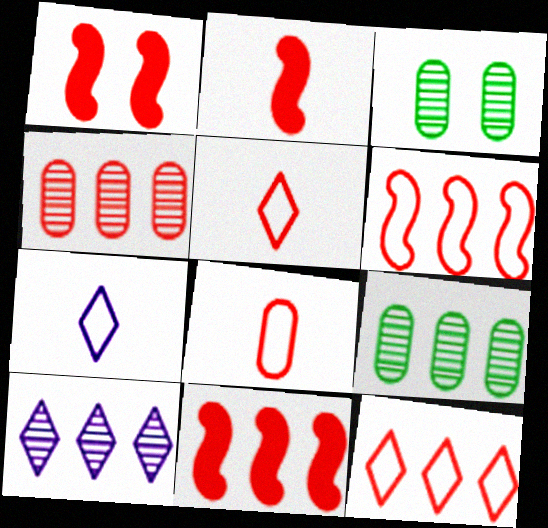[[1, 2, 11], 
[1, 4, 5], 
[1, 7, 9], 
[3, 7, 11], 
[4, 11, 12]]